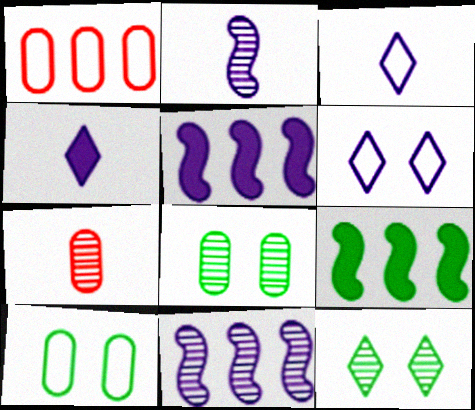[[6, 7, 9], 
[7, 11, 12]]